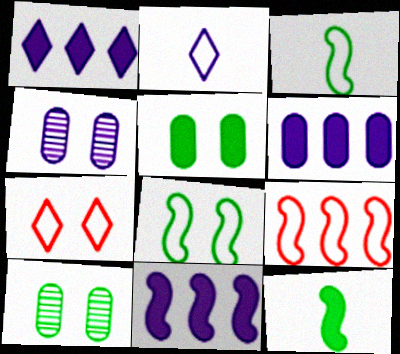[[1, 6, 11], 
[2, 4, 11]]